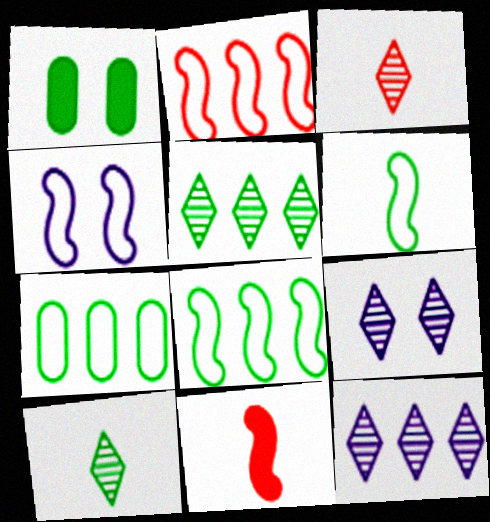[[1, 5, 6], 
[1, 8, 10], 
[2, 4, 6], 
[3, 5, 9], 
[7, 9, 11]]